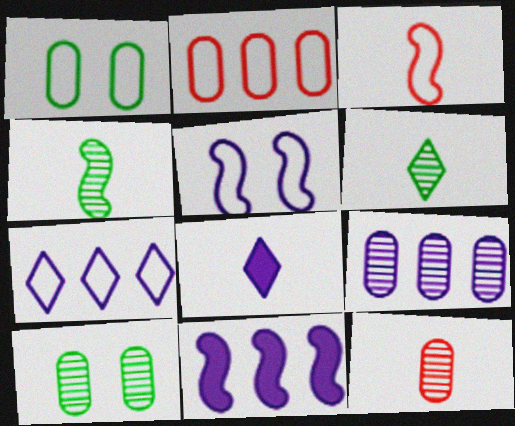[[1, 3, 7], 
[5, 8, 9], 
[7, 9, 11], 
[9, 10, 12]]